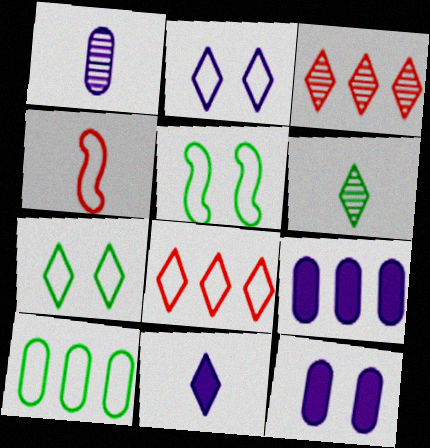[[2, 4, 10], 
[3, 7, 11]]